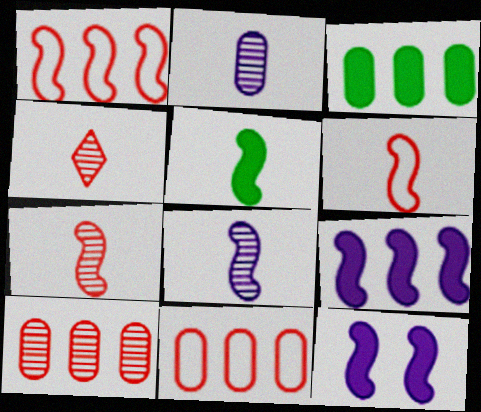[[5, 6, 8]]